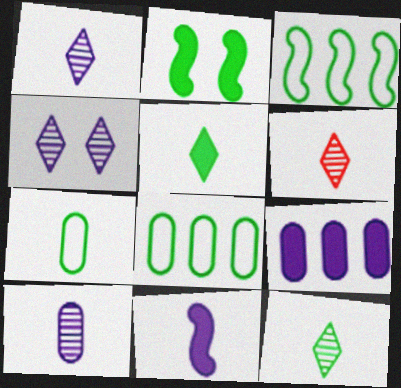[[1, 6, 12], 
[2, 8, 12], 
[6, 7, 11]]